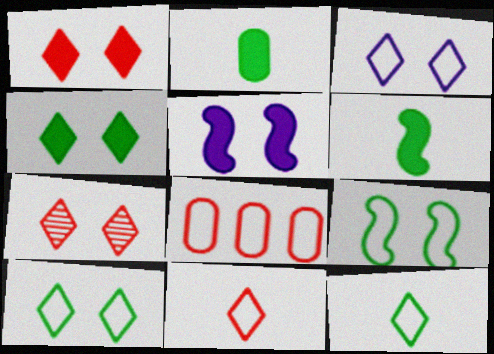[[3, 4, 7]]